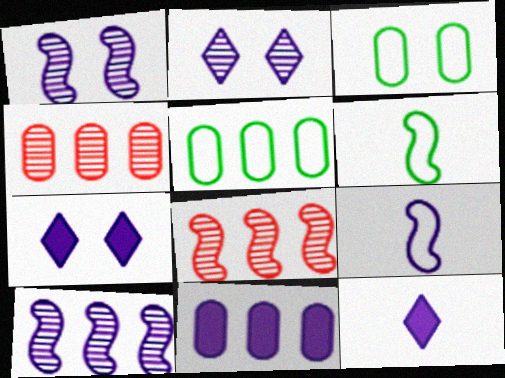[[2, 9, 11], 
[3, 8, 12], 
[4, 5, 11], 
[4, 6, 7]]